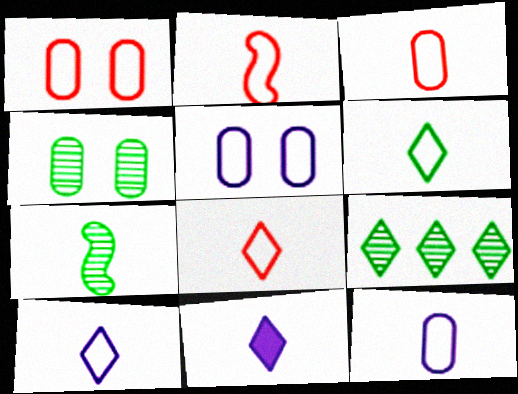[[2, 3, 8], 
[2, 6, 12], 
[3, 7, 11], 
[4, 7, 9], 
[6, 8, 10]]